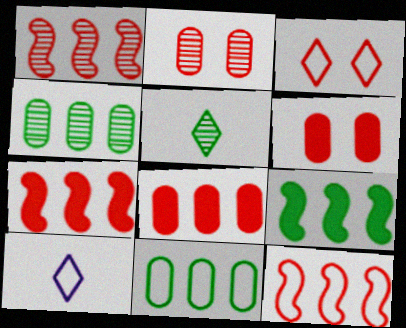[[1, 7, 12], 
[2, 9, 10]]